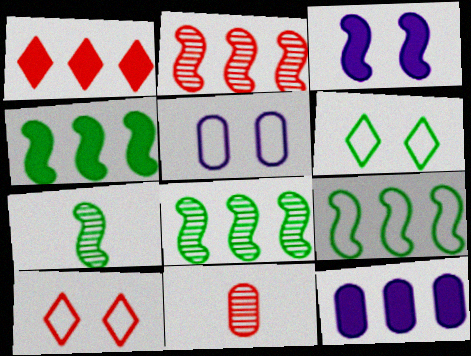[[1, 4, 12], 
[1, 5, 7], 
[4, 8, 9], 
[7, 10, 12]]